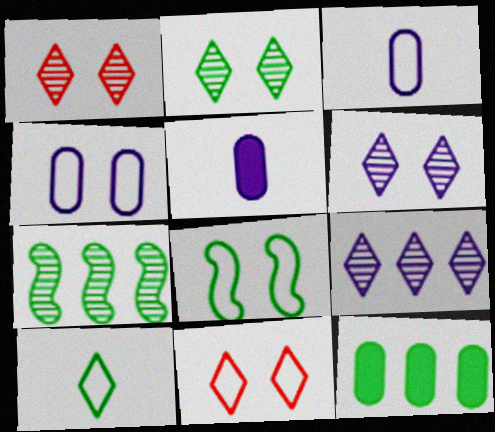[[1, 2, 6], 
[4, 8, 11], 
[5, 7, 11]]